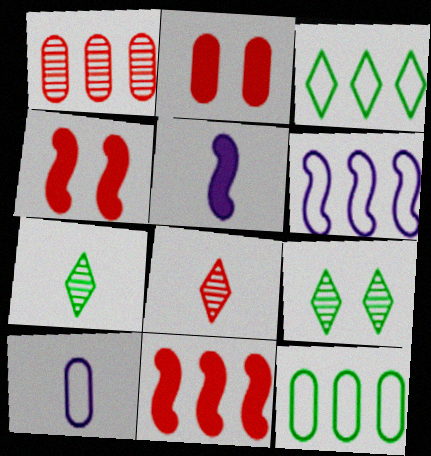[[2, 6, 7], 
[9, 10, 11]]